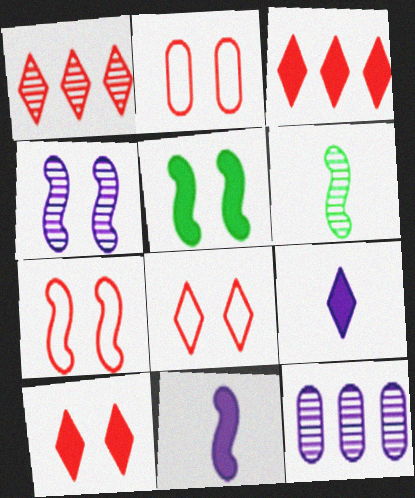[[2, 7, 8], 
[4, 5, 7]]